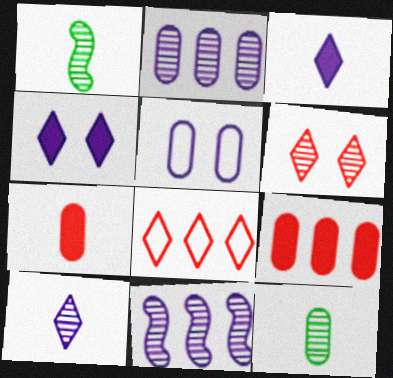[[1, 2, 6], 
[3, 5, 11], 
[5, 9, 12], 
[6, 11, 12]]